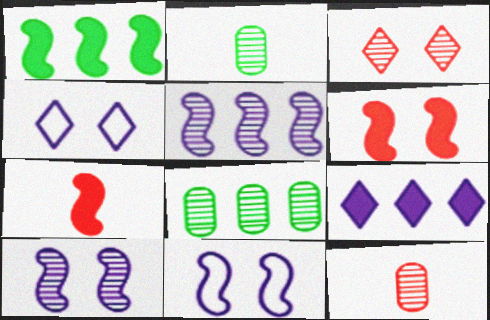[[1, 4, 12], 
[2, 3, 5], 
[4, 7, 8]]